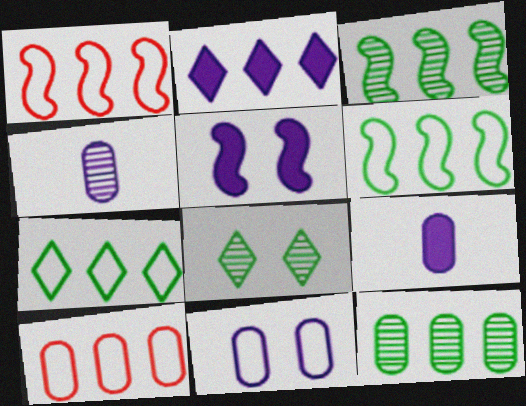[[1, 2, 12], 
[1, 8, 9], 
[2, 3, 10], 
[2, 5, 9]]